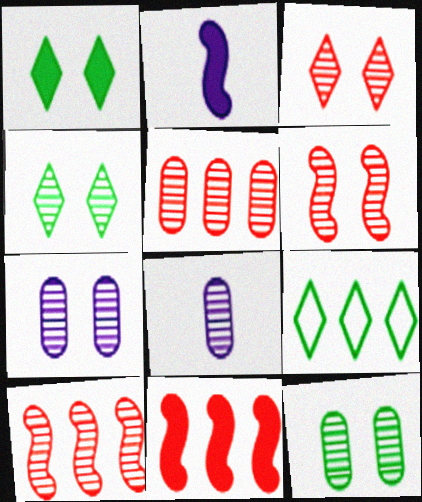[[4, 6, 7], 
[4, 8, 10], 
[5, 8, 12]]